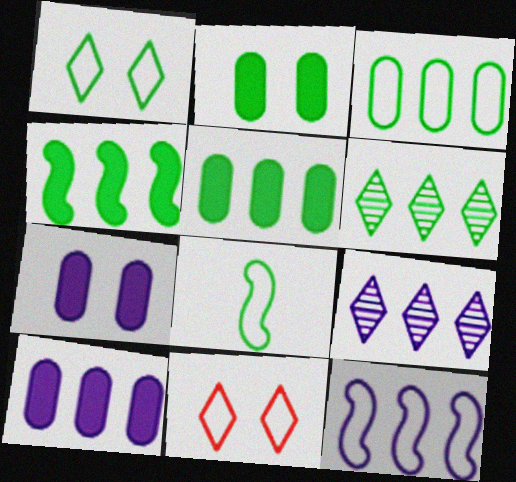[[1, 3, 8], 
[2, 6, 8], 
[3, 4, 6], 
[9, 10, 12]]